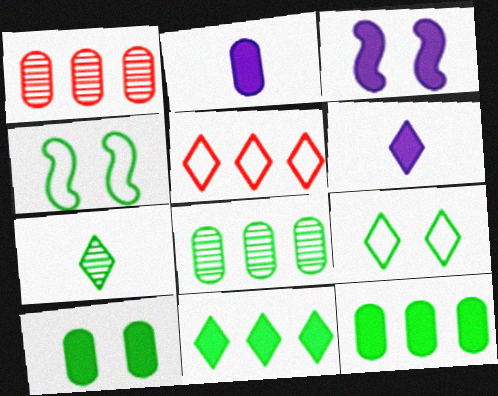[[1, 4, 6], 
[4, 7, 12], 
[7, 9, 11]]